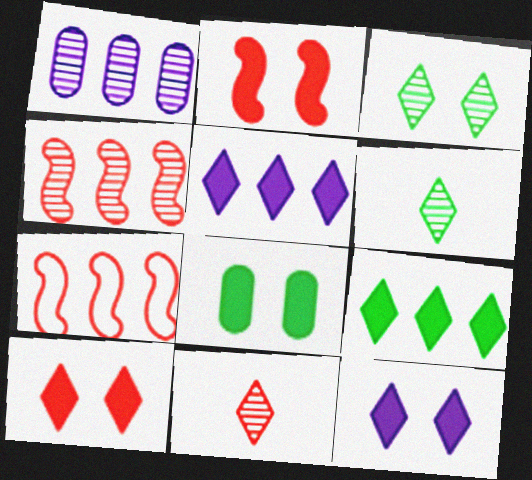[[1, 7, 9], 
[2, 8, 12]]